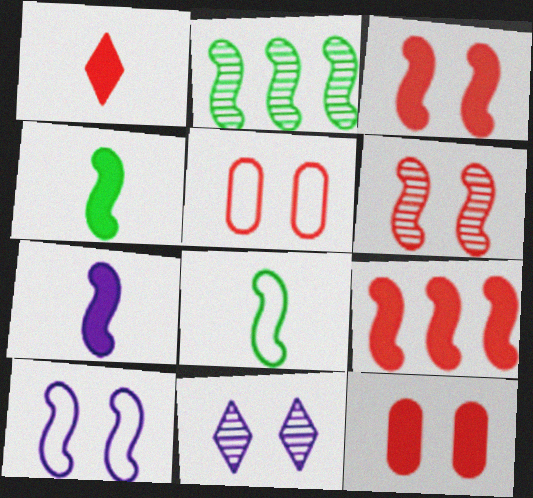[[1, 9, 12]]